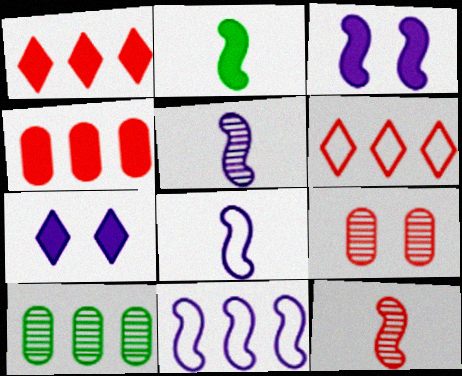[[1, 10, 11], 
[2, 4, 7], 
[2, 8, 12], 
[3, 5, 11]]